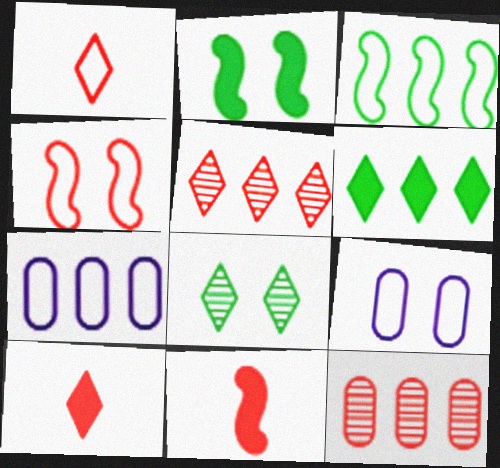[[1, 3, 9], 
[4, 10, 12], 
[7, 8, 11]]